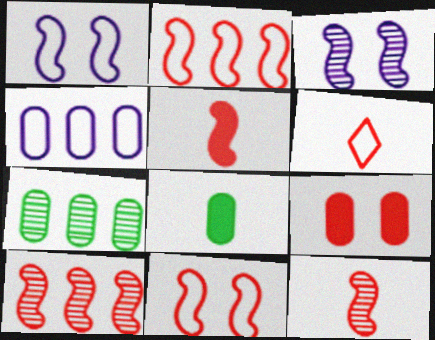[[5, 10, 11], 
[6, 9, 10]]